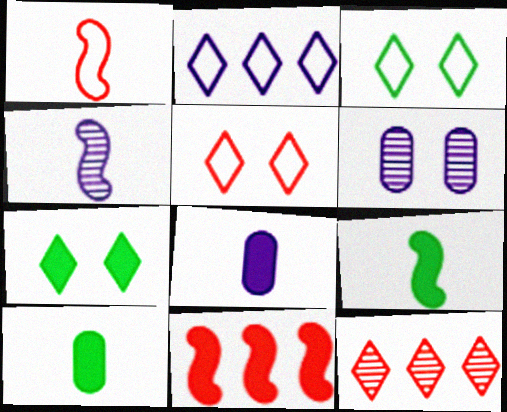[[1, 4, 9], 
[7, 8, 11]]